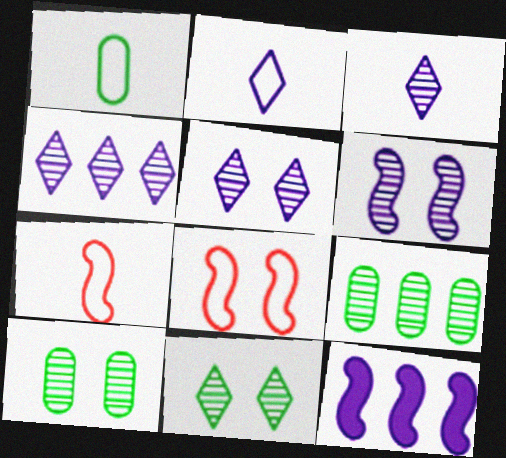[[1, 2, 7], 
[3, 4, 5]]